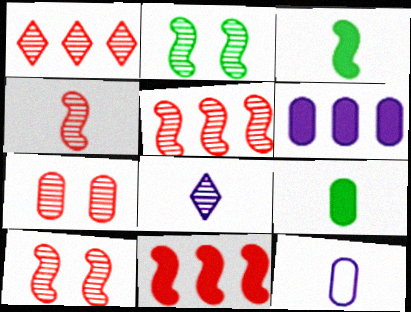[[1, 4, 7], 
[4, 5, 10]]